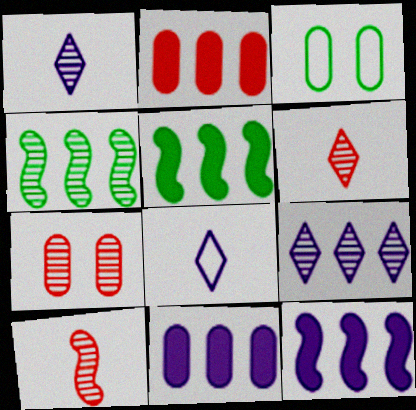[[1, 4, 7], 
[3, 6, 12], 
[5, 7, 8]]